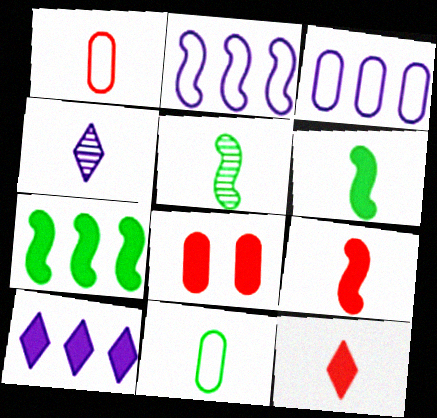[[1, 4, 6], 
[4, 9, 11], 
[6, 8, 10]]